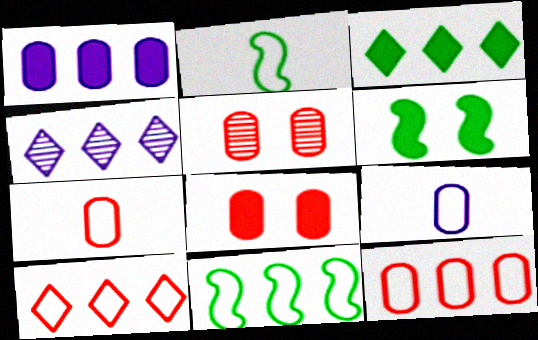[[2, 4, 8], 
[3, 4, 10], 
[4, 6, 7]]